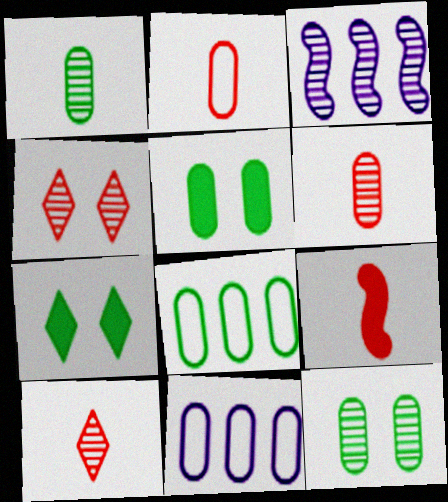[[1, 3, 4], 
[1, 5, 8], 
[2, 3, 7], 
[2, 9, 10], 
[3, 10, 12], 
[5, 6, 11]]